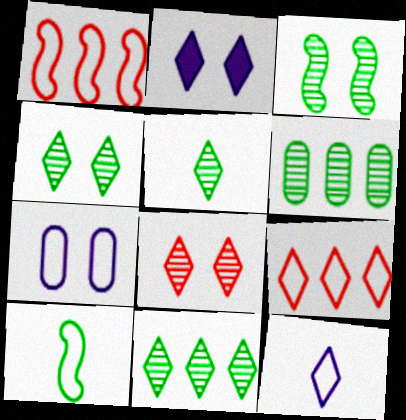[[2, 5, 9], 
[3, 5, 6], 
[4, 5, 11], 
[7, 9, 10]]